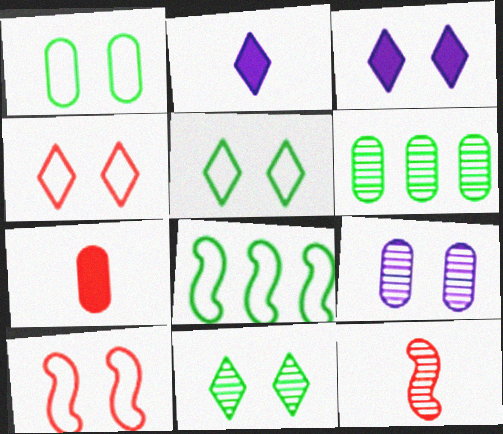[[2, 6, 10], 
[3, 4, 11]]